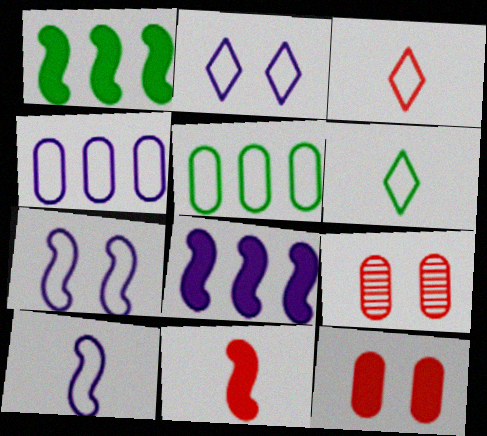[[2, 4, 10], 
[3, 5, 7], 
[6, 8, 9]]